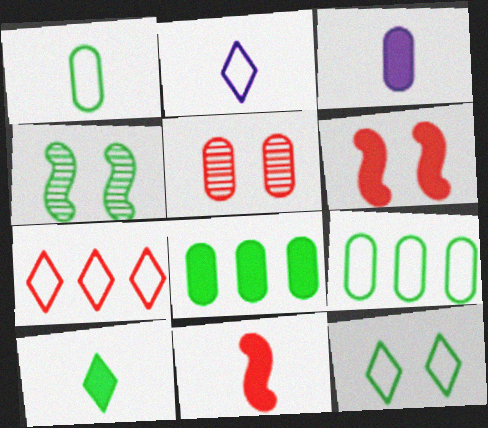[[2, 7, 12], 
[3, 4, 7], 
[3, 5, 9], 
[3, 10, 11], 
[4, 9, 10], 
[5, 7, 11]]